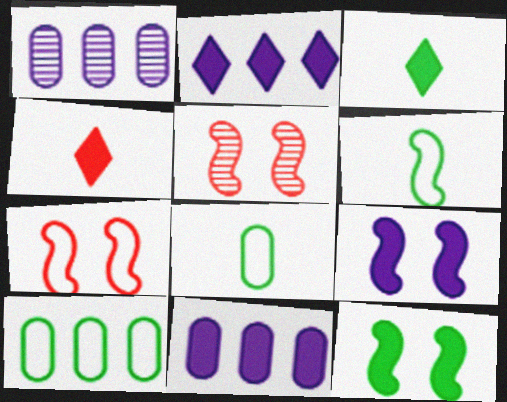[[1, 3, 7], 
[2, 5, 8], 
[4, 11, 12]]